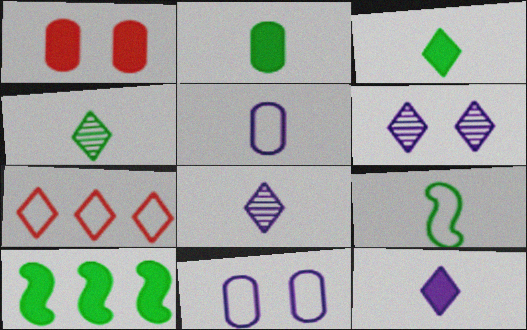[[1, 10, 12], 
[2, 4, 9], 
[3, 6, 7], 
[7, 9, 11]]